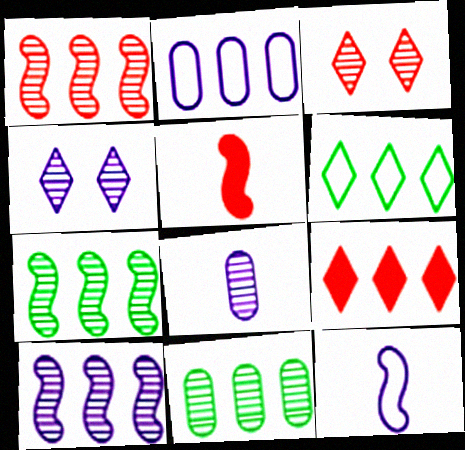[[1, 7, 10], 
[2, 7, 9], 
[3, 7, 8], 
[4, 8, 10]]